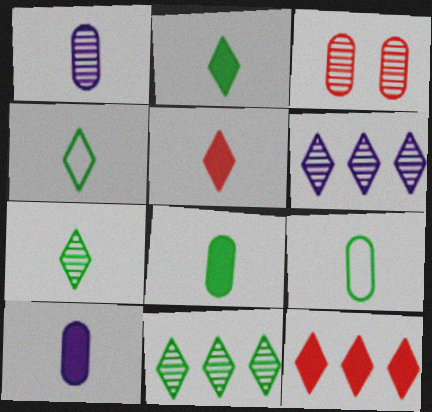[[2, 4, 7]]